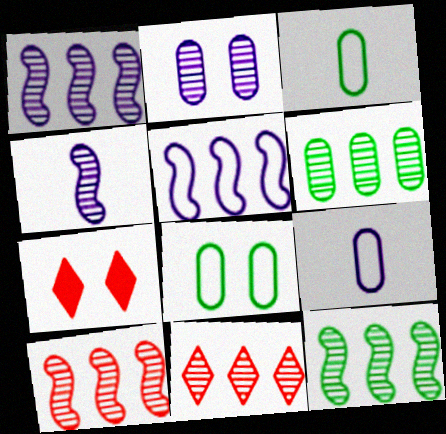[[1, 3, 7], 
[1, 6, 11], 
[1, 10, 12], 
[7, 9, 12]]